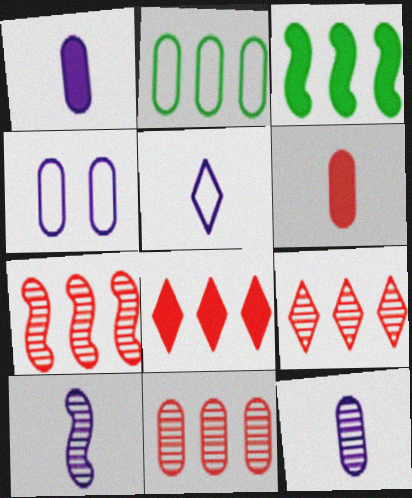[[1, 5, 10], 
[7, 9, 11]]